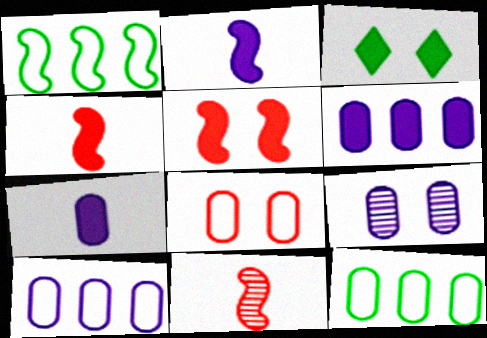[[3, 4, 6], 
[3, 10, 11], 
[7, 9, 10]]